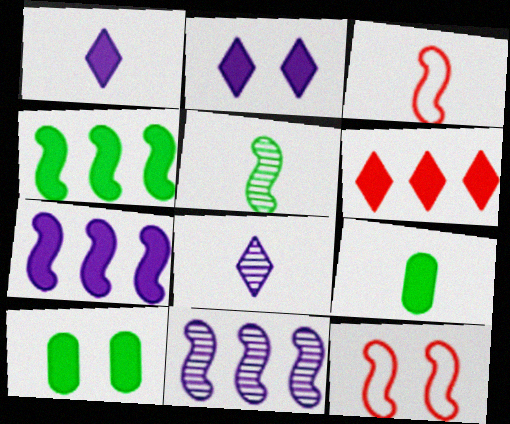[[3, 8, 9], 
[5, 7, 12]]